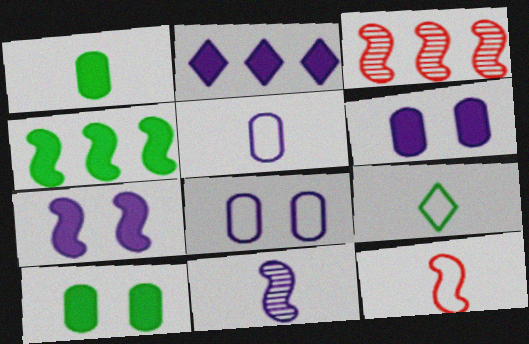[[2, 8, 11], 
[3, 6, 9], 
[5, 9, 12]]